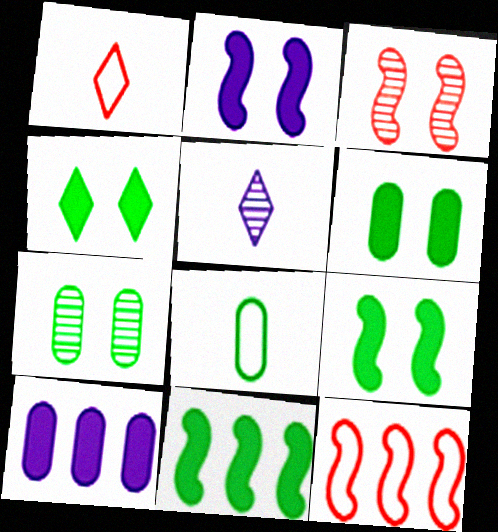[[4, 6, 9], 
[5, 6, 12]]